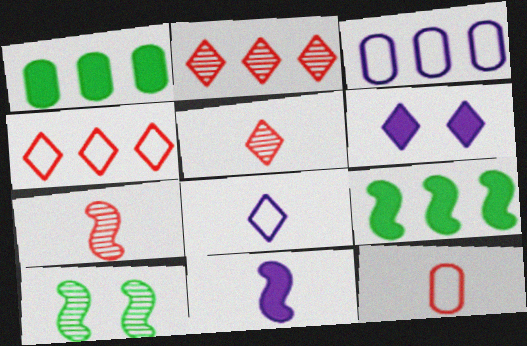[[2, 3, 9]]